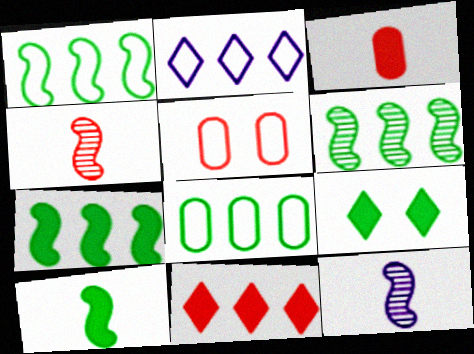[[1, 6, 7], 
[4, 5, 11]]